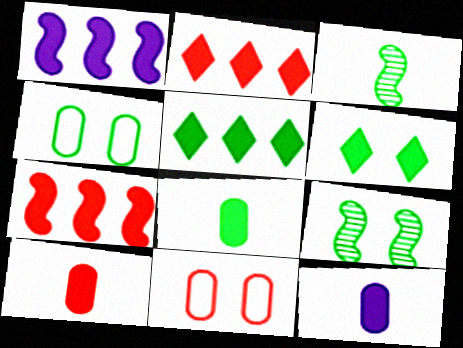[[1, 6, 10], 
[3, 4, 5], 
[4, 6, 9], 
[6, 7, 12], 
[8, 10, 12]]